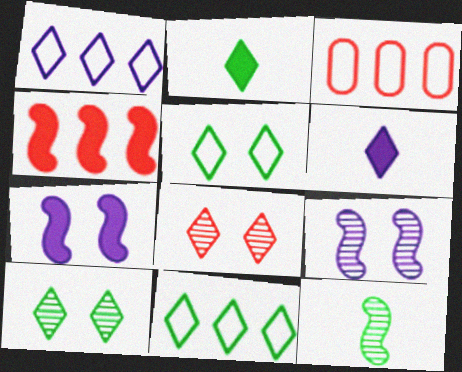[[1, 2, 8], 
[2, 3, 9], 
[2, 10, 11], 
[6, 8, 11]]